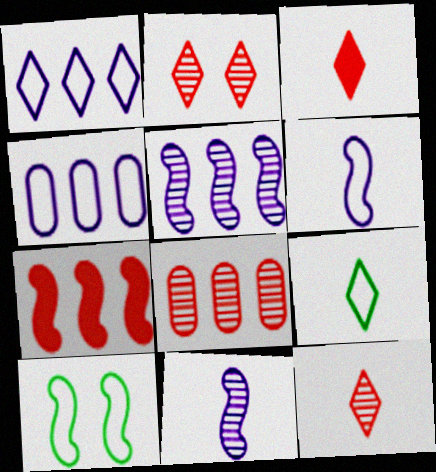[[7, 10, 11]]